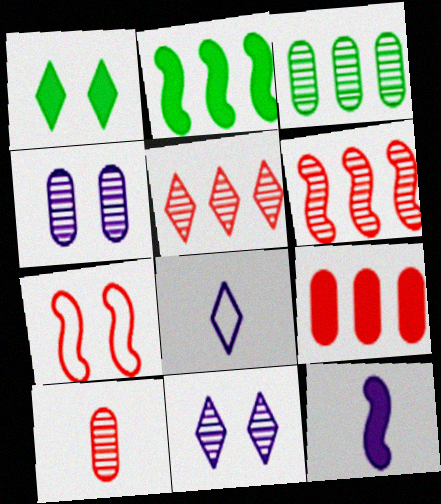[[1, 4, 7], 
[1, 5, 8], 
[1, 9, 12], 
[3, 4, 10]]